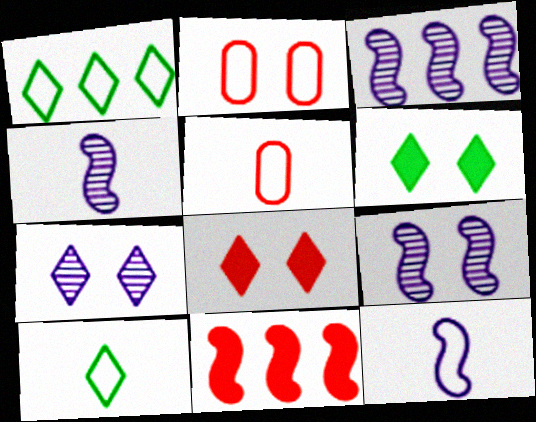[[1, 2, 12], 
[2, 6, 9], 
[3, 4, 9], 
[3, 5, 6], 
[5, 10, 12]]